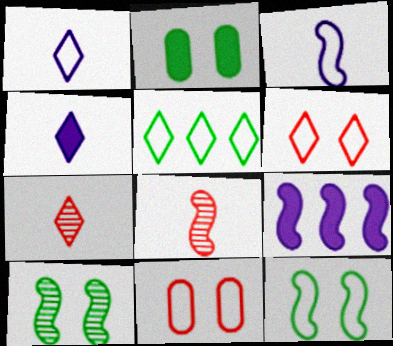[[1, 5, 6], 
[3, 5, 11], 
[8, 9, 12]]